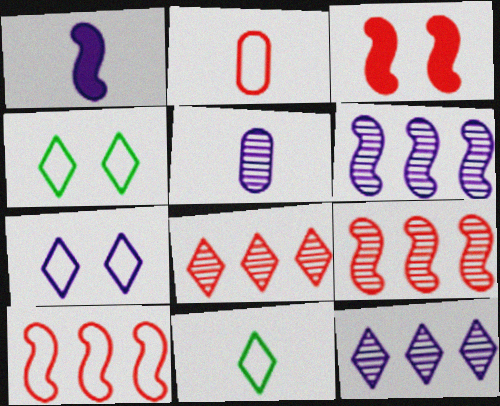[[2, 3, 8]]